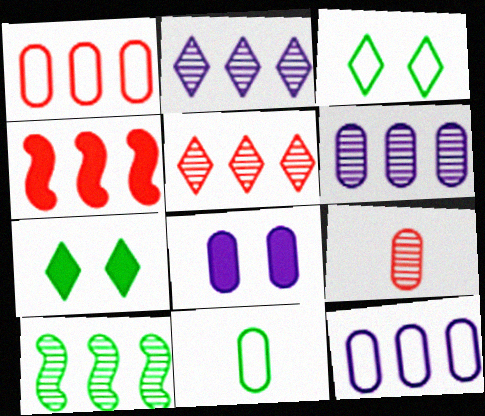[[1, 4, 5], 
[5, 6, 10], 
[7, 10, 11]]